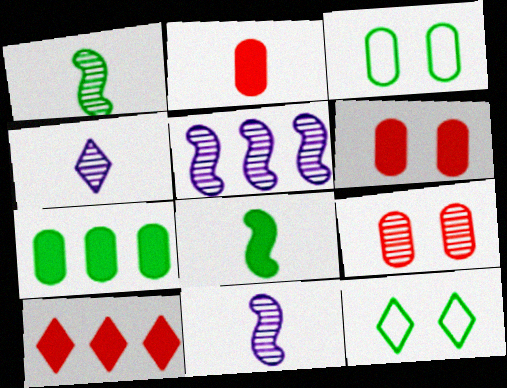[[1, 7, 12], 
[2, 5, 12], 
[3, 10, 11], 
[4, 10, 12]]